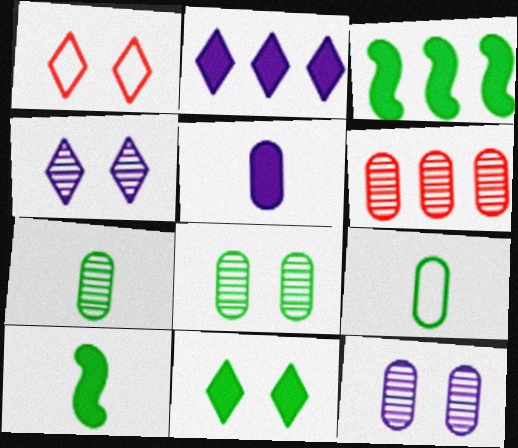[[1, 4, 11], 
[6, 7, 12]]